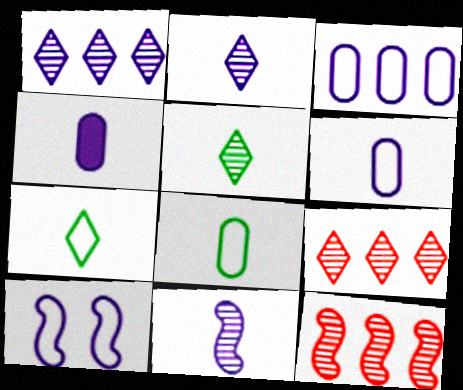[[1, 4, 10]]